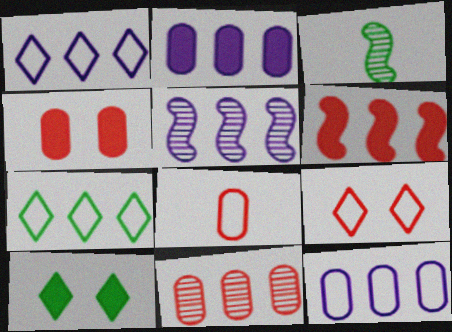[[1, 2, 5], 
[1, 3, 4], 
[2, 3, 9], 
[4, 8, 11], 
[5, 8, 10]]